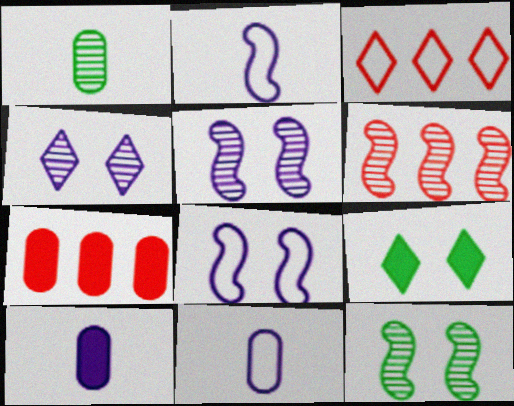[[1, 4, 6], 
[3, 6, 7], 
[3, 10, 12], 
[6, 9, 11]]